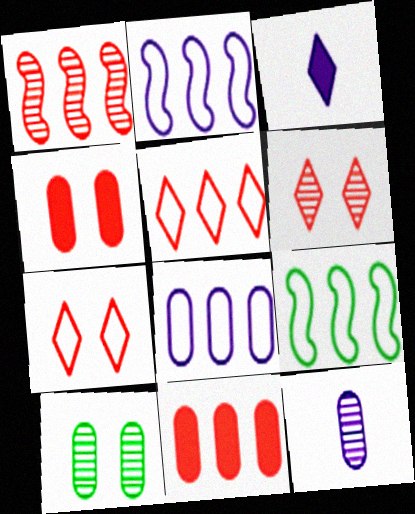[[1, 5, 11], 
[5, 8, 9]]